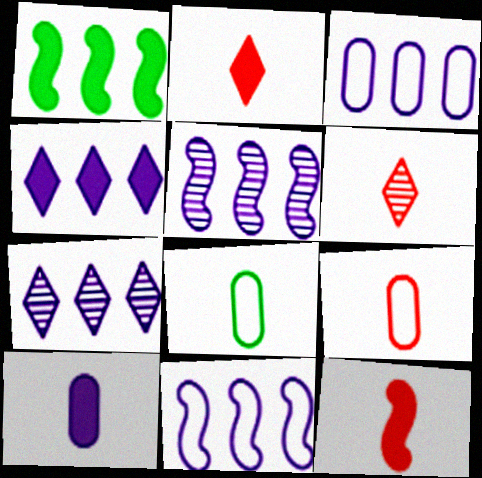[[3, 4, 5], 
[6, 9, 12]]